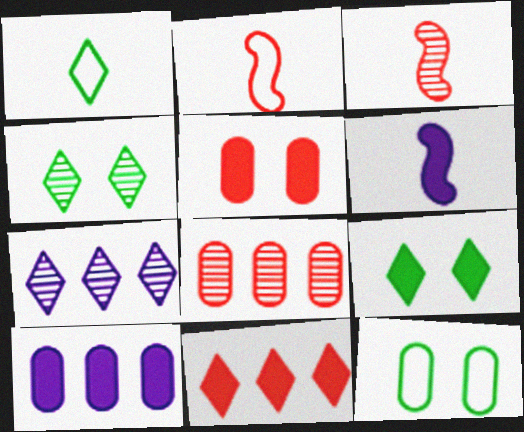[[2, 4, 10]]